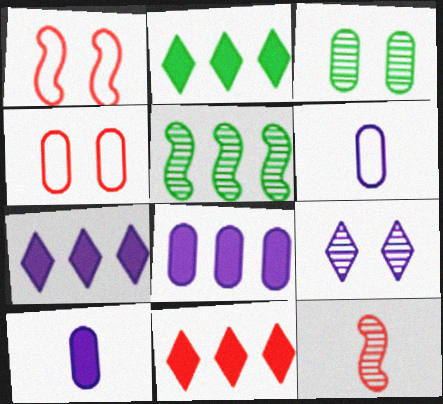[[2, 7, 11], 
[4, 11, 12]]